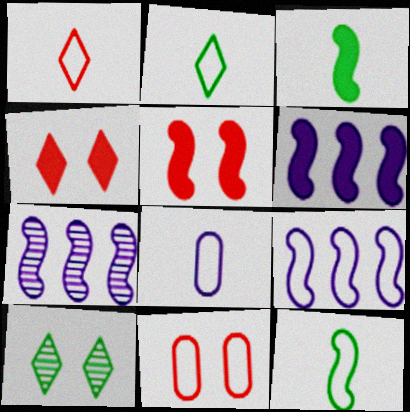[[1, 8, 12], 
[2, 9, 11], 
[3, 5, 6], 
[5, 7, 12], 
[6, 7, 9]]